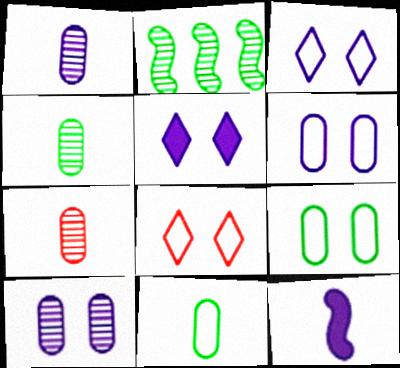[[1, 4, 7]]